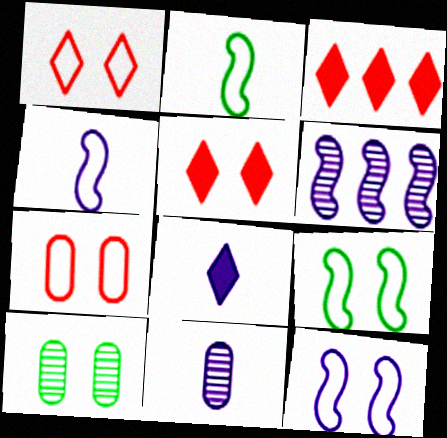[[3, 4, 10], 
[3, 9, 11], 
[4, 8, 11], 
[5, 10, 12]]